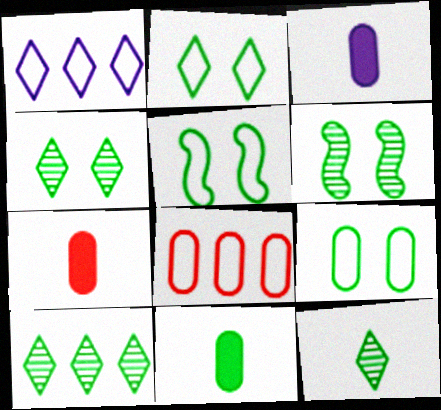[[1, 6, 7], 
[2, 5, 9], 
[3, 7, 11], 
[4, 10, 12], 
[5, 10, 11]]